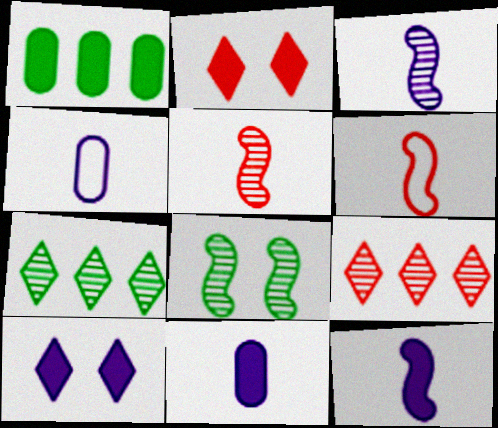[[1, 2, 12]]